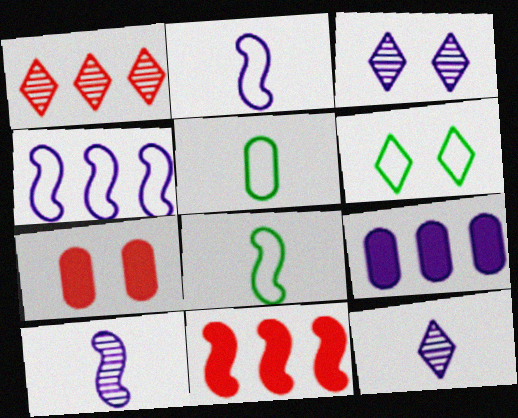[[2, 3, 9], 
[3, 5, 11]]